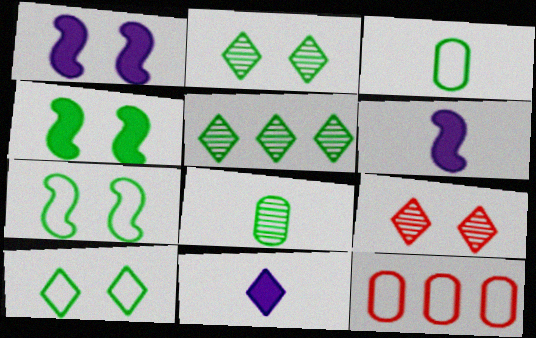[[2, 6, 12], 
[3, 4, 5]]